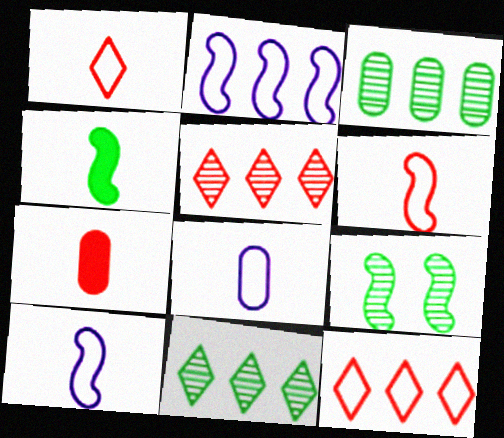[]